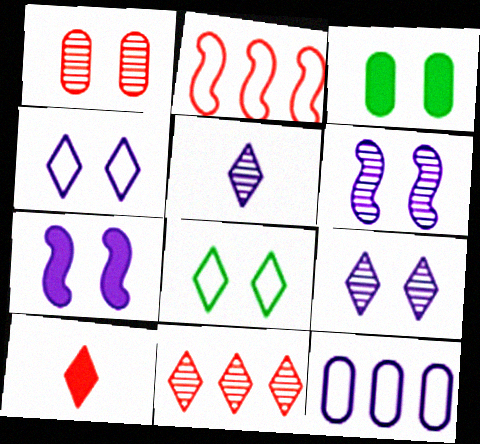[[1, 2, 10], 
[1, 7, 8], 
[2, 3, 5], 
[5, 7, 12]]